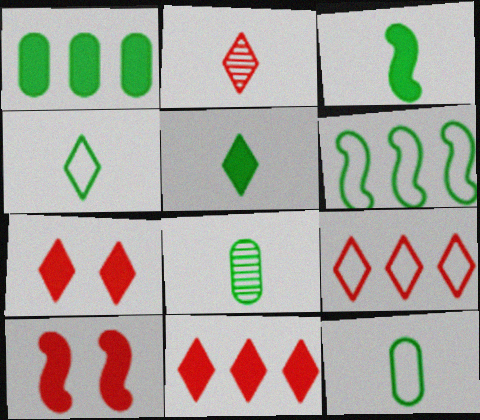[[2, 7, 9], 
[3, 4, 8]]